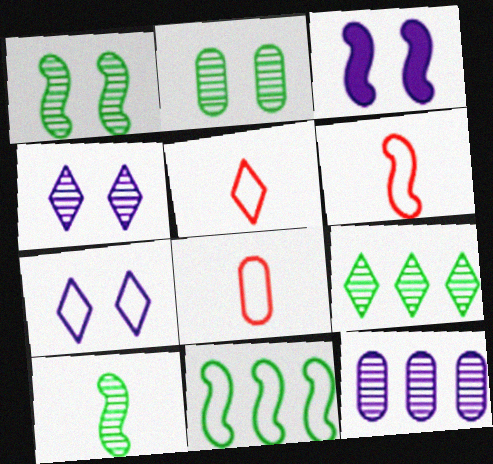[[2, 9, 10], 
[3, 8, 9], 
[5, 6, 8], 
[7, 8, 11]]